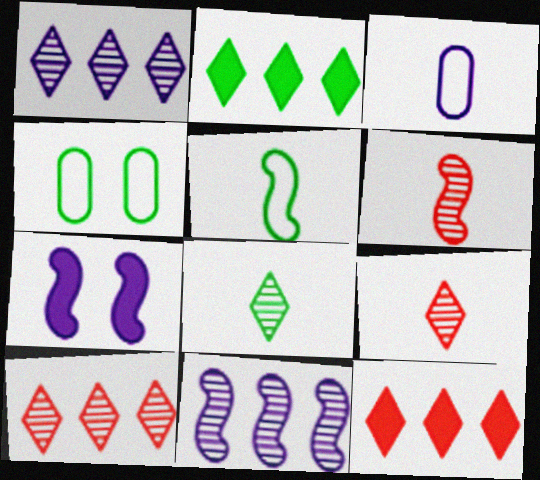[[1, 3, 7]]